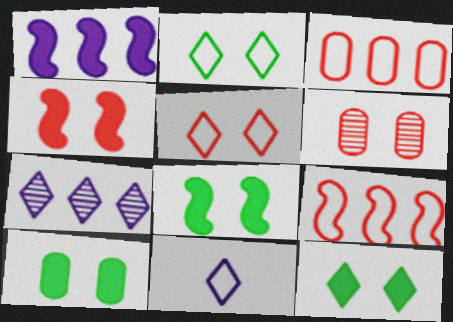[[4, 5, 6], 
[8, 10, 12]]